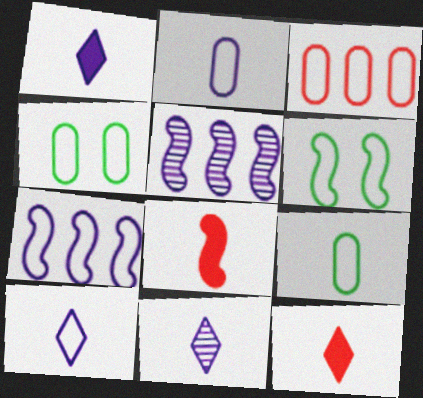[[1, 10, 11], 
[2, 3, 4], 
[3, 6, 10], 
[4, 5, 12], 
[5, 6, 8], 
[8, 9, 11]]